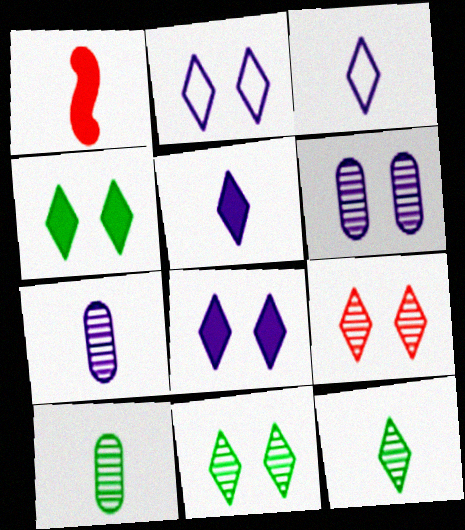[[1, 3, 10], 
[2, 4, 9]]